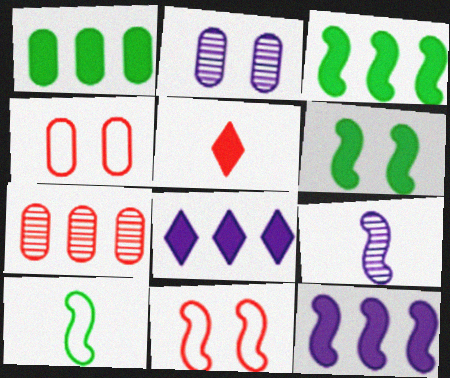[[3, 9, 11], 
[5, 7, 11]]